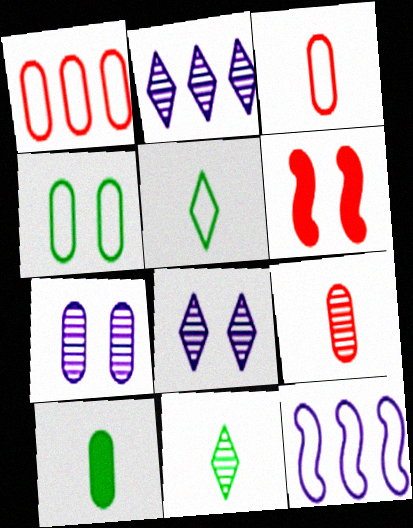[[1, 7, 10], 
[4, 6, 8]]